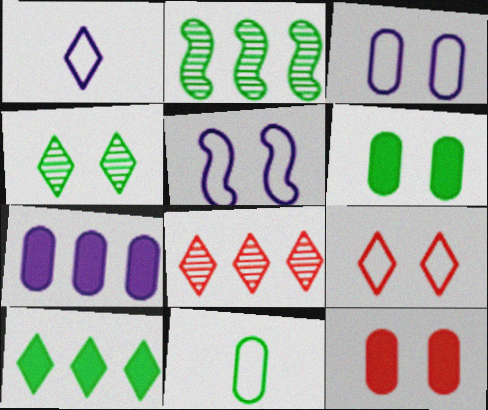[[1, 2, 12], 
[4, 5, 12]]